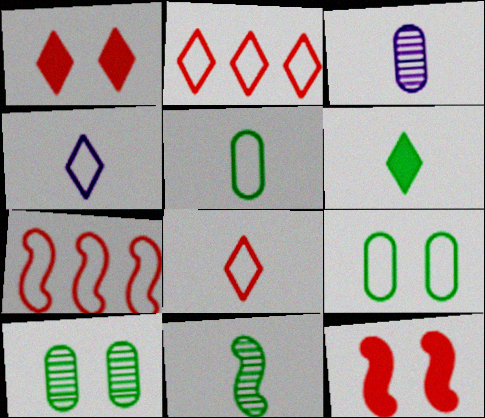[[4, 7, 9], 
[5, 6, 11]]